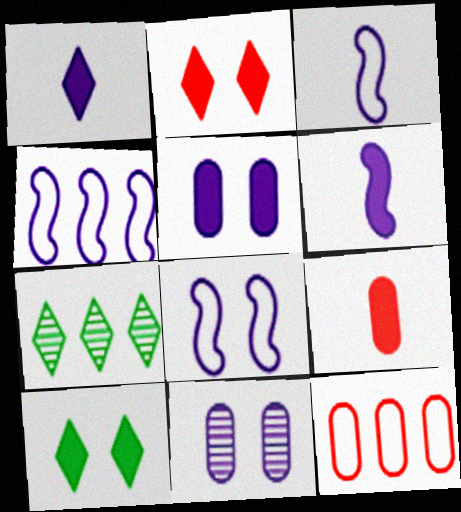[[1, 4, 11], 
[3, 4, 8], 
[7, 8, 9]]